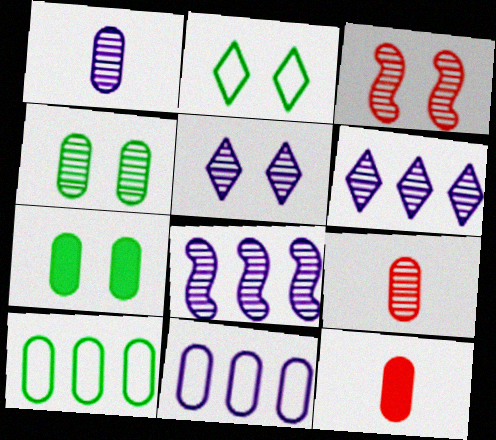[[1, 5, 8], 
[2, 8, 12], 
[3, 4, 5], 
[4, 11, 12], 
[7, 9, 11]]